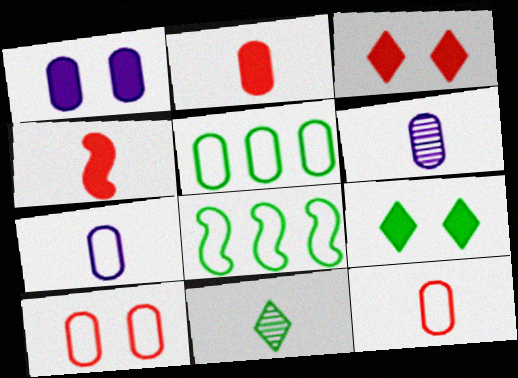[[3, 6, 8], 
[4, 7, 11], 
[5, 7, 10]]